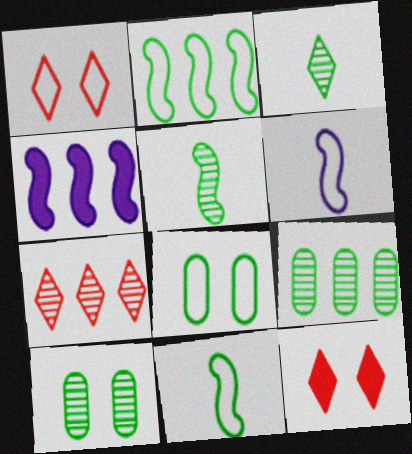[[6, 9, 12]]